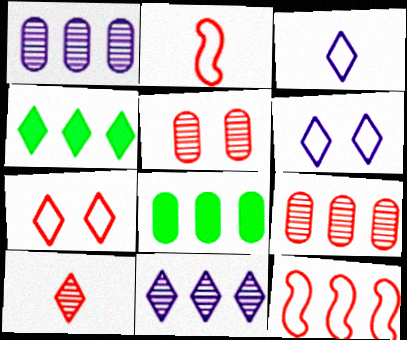[[1, 4, 12], 
[4, 6, 10], 
[8, 11, 12]]